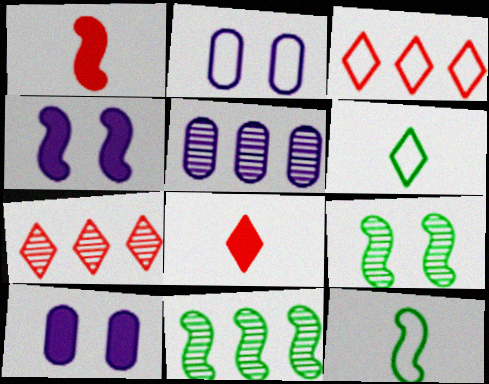[[2, 3, 12], 
[2, 8, 11], 
[5, 7, 11], 
[7, 10, 12]]